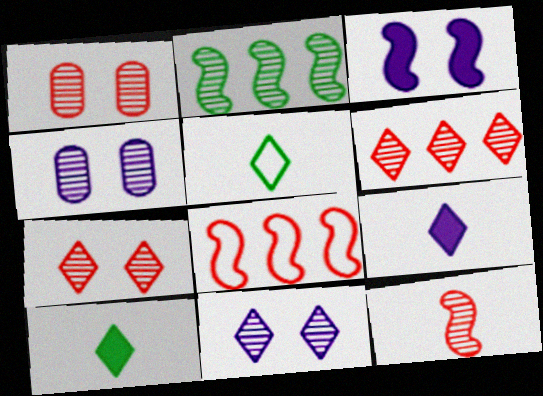[[1, 6, 12], 
[4, 8, 10]]